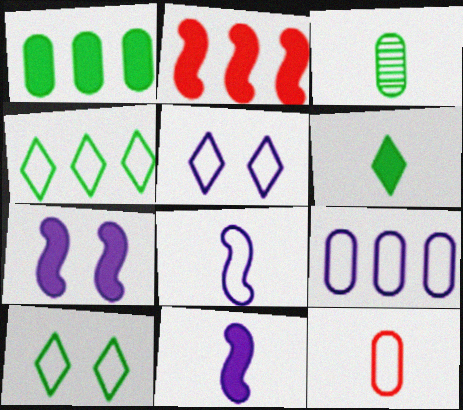[[2, 3, 5], 
[5, 8, 9]]